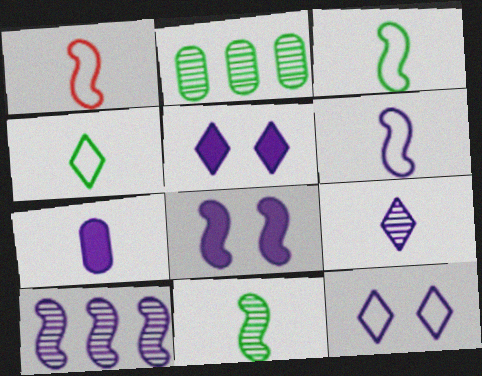[[1, 2, 5], 
[1, 3, 6], 
[6, 7, 9], 
[6, 8, 10], 
[7, 10, 12]]